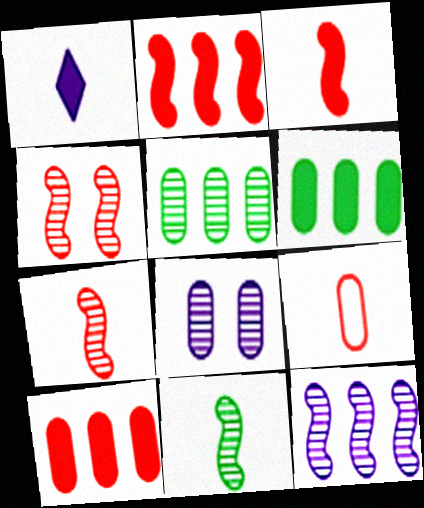[[1, 9, 11], 
[4, 11, 12], 
[6, 8, 9]]